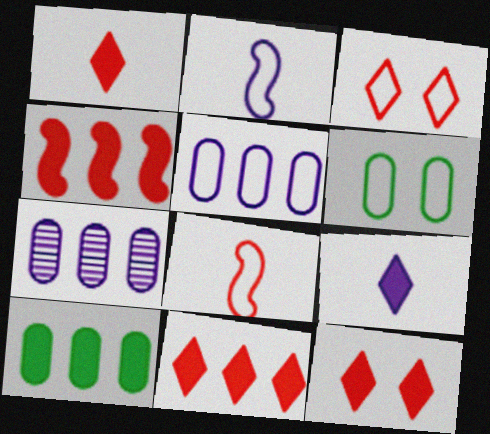[[1, 11, 12]]